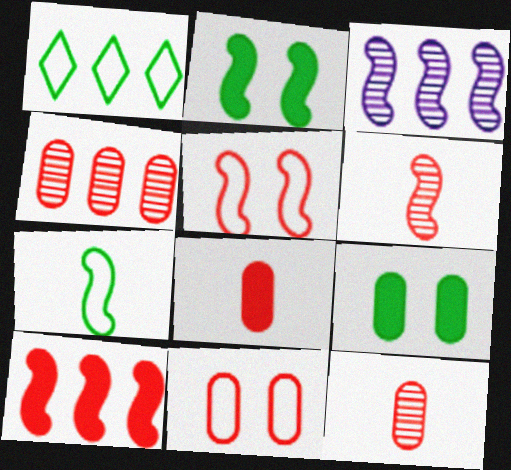[[4, 8, 11], 
[5, 6, 10]]